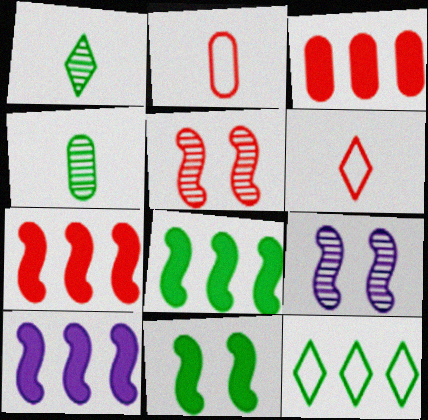[[3, 5, 6], 
[4, 11, 12], 
[7, 8, 10]]